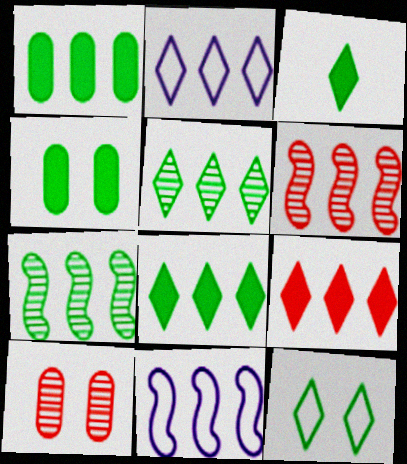[[1, 2, 6], 
[2, 5, 9], 
[3, 5, 12], 
[3, 10, 11]]